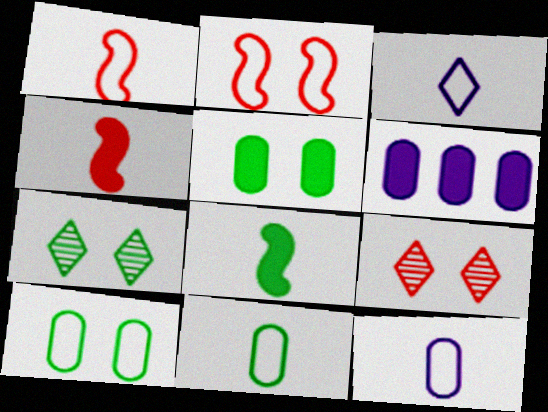[[1, 3, 11], 
[1, 6, 7]]